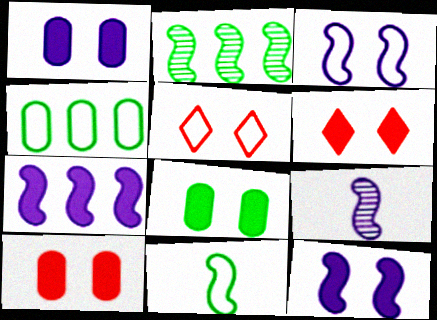[[1, 8, 10], 
[3, 7, 9], 
[4, 6, 9], 
[6, 8, 12]]